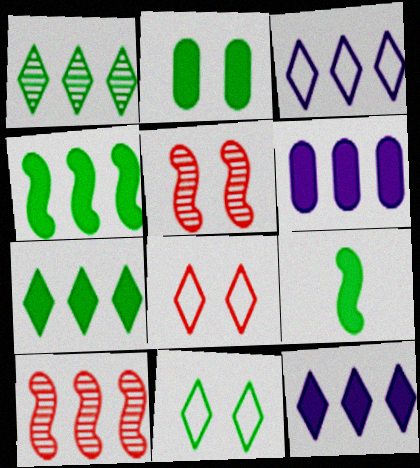[[2, 7, 9]]